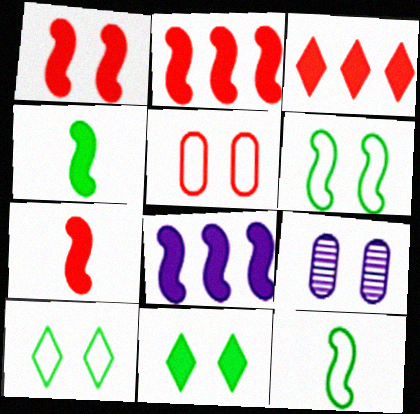[[1, 2, 7], 
[1, 4, 8], 
[1, 9, 10], 
[3, 9, 12]]